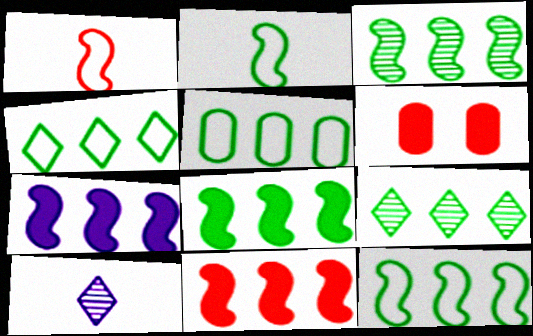[[3, 8, 12], 
[4, 5, 12], 
[5, 8, 9], 
[6, 10, 12], 
[7, 8, 11]]